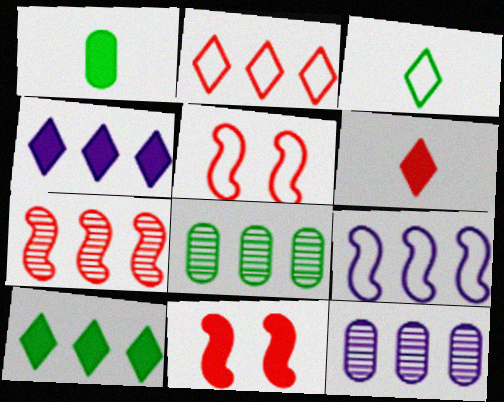[[1, 4, 11], 
[3, 11, 12], 
[4, 9, 12]]